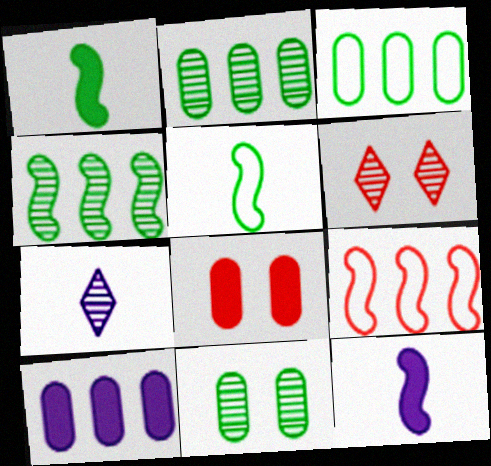[[3, 6, 12], 
[5, 6, 10]]